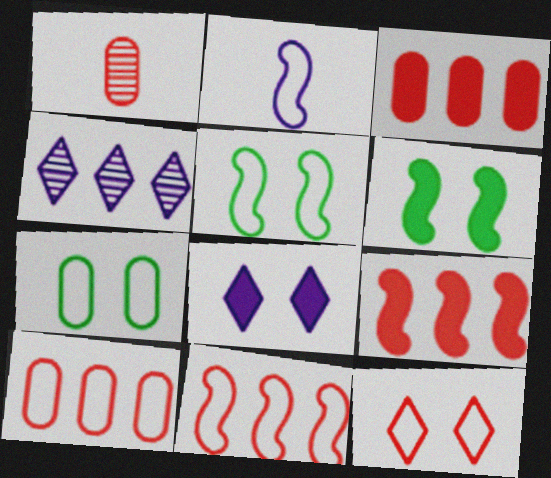[[1, 9, 12], 
[2, 5, 11]]